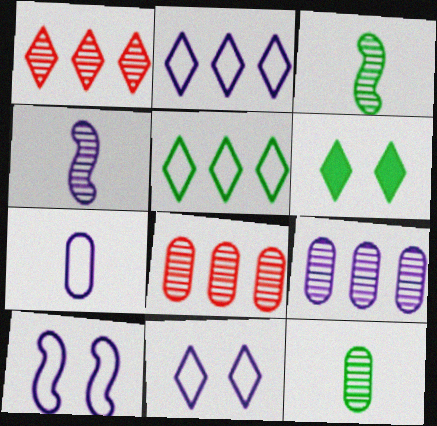[[2, 7, 10]]